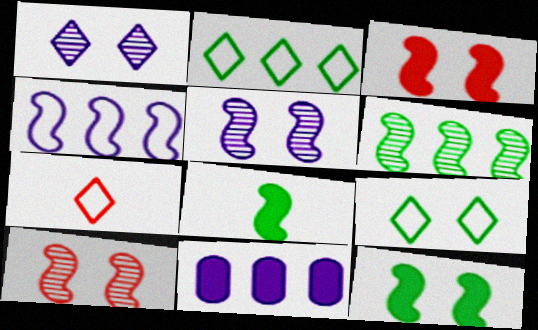[[4, 8, 10]]